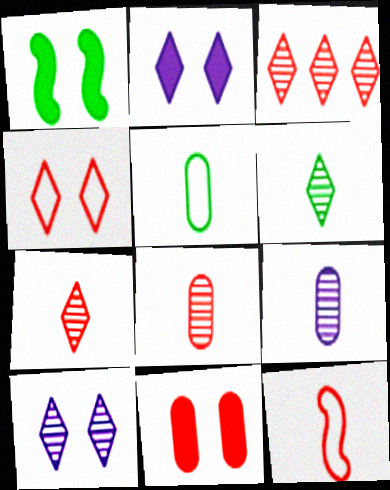[[1, 2, 11], 
[3, 6, 10], 
[3, 11, 12]]